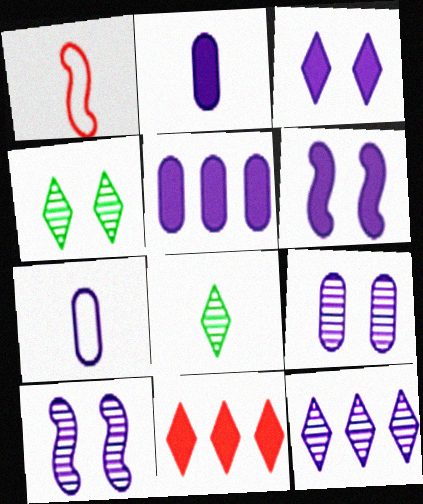[[1, 2, 8], 
[1, 4, 5], 
[5, 7, 9], 
[6, 7, 12]]